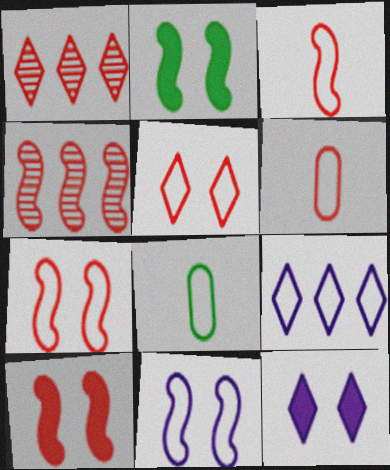[[1, 6, 10], 
[3, 4, 10], 
[4, 8, 12], 
[7, 8, 9]]